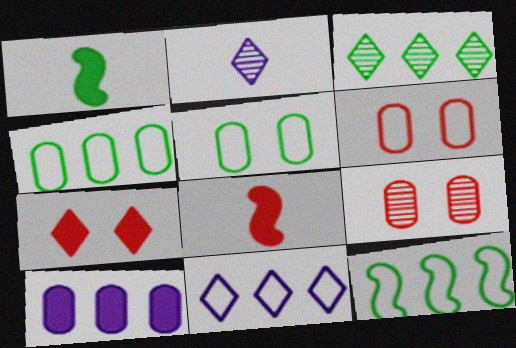[[1, 3, 5], 
[1, 7, 10], 
[1, 9, 11]]